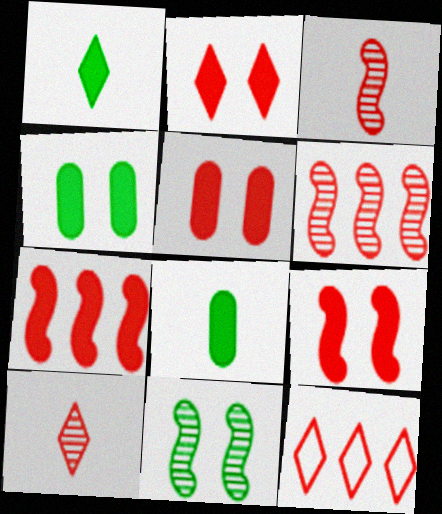[[2, 5, 9], 
[2, 10, 12], 
[3, 5, 12]]